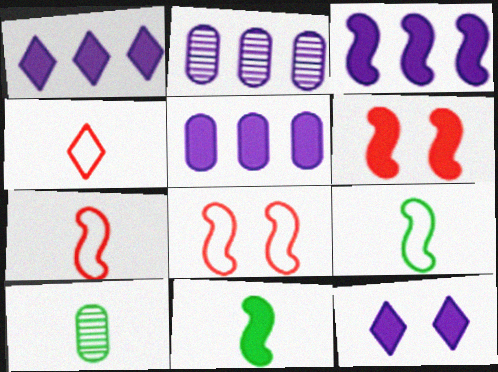[[1, 3, 5], 
[1, 8, 10], 
[3, 6, 11]]